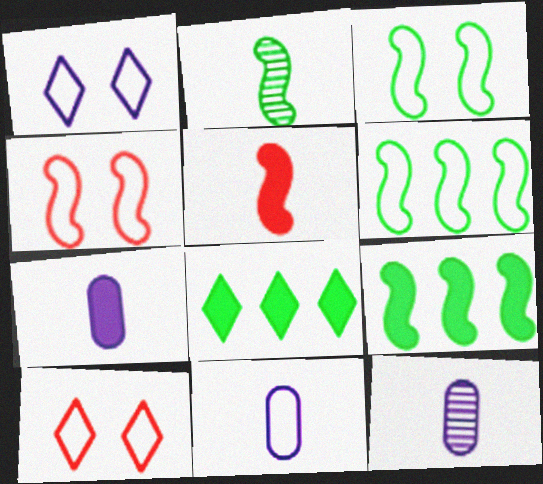[[2, 3, 9], 
[4, 8, 12], 
[6, 10, 11], 
[7, 11, 12], 
[9, 10, 12]]